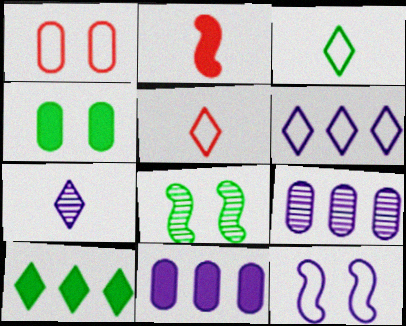[[5, 8, 11], 
[7, 11, 12]]